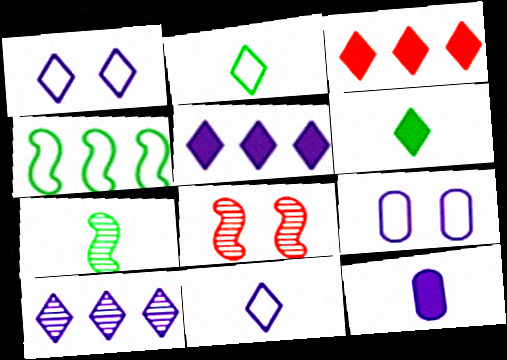[[3, 7, 9]]